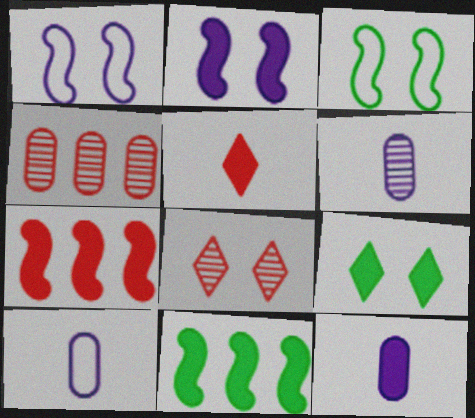[[6, 10, 12], 
[7, 9, 12], 
[8, 10, 11]]